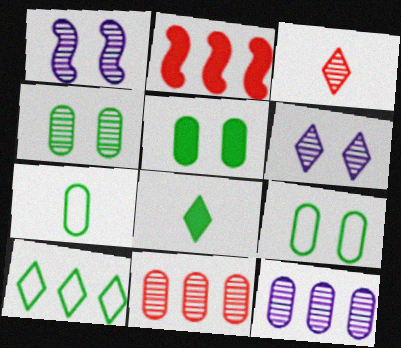[[2, 6, 7], 
[2, 10, 12], 
[4, 5, 9]]